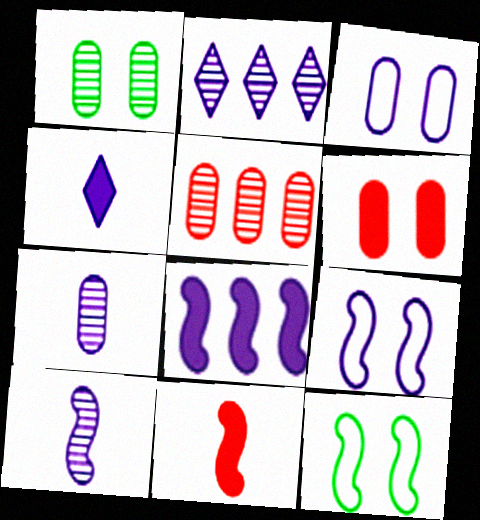[[1, 3, 6], 
[1, 5, 7], 
[4, 5, 12], 
[8, 9, 10]]